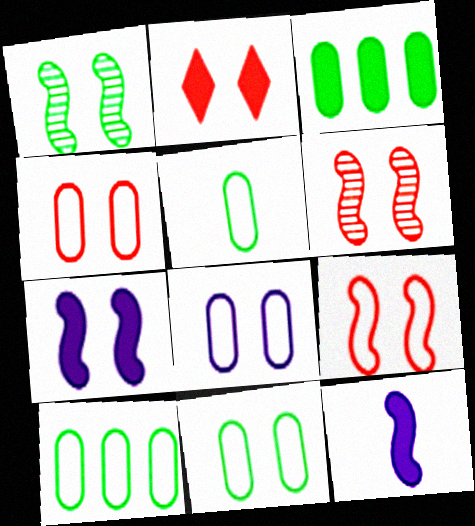[[1, 2, 8], 
[1, 7, 9], 
[2, 3, 12], 
[2, 4, 6], 
[4, 8, 11], 
[5, 10, 11]]